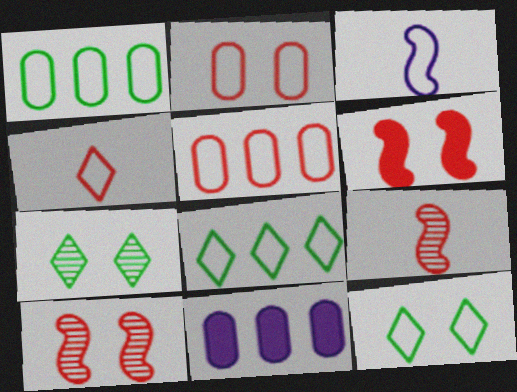[[2, 3, 8], 
[3, 5, 12], 
[9, 11, 12]]